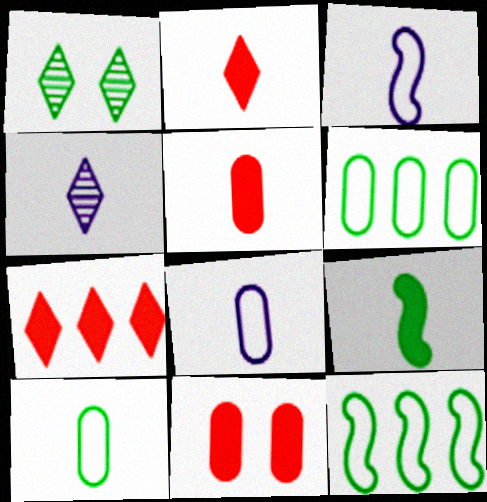[[1, 6, 9], 
[4, 11, 12]]